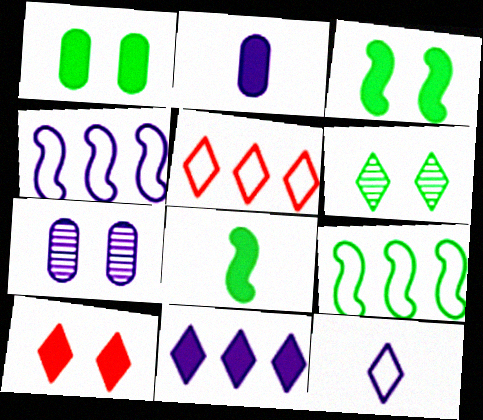[[5, 7, 8]]